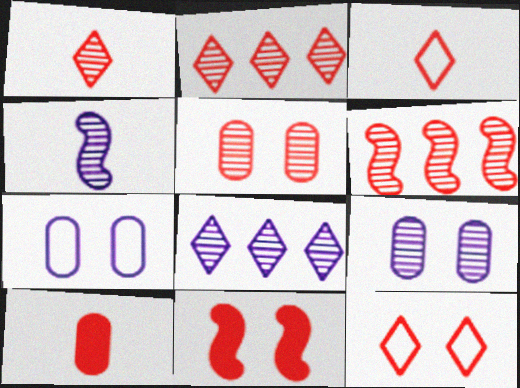[[1, 5, 6], 
[4, 8, 9], 
[5, 11, 12], 
[6, 10, 12]]